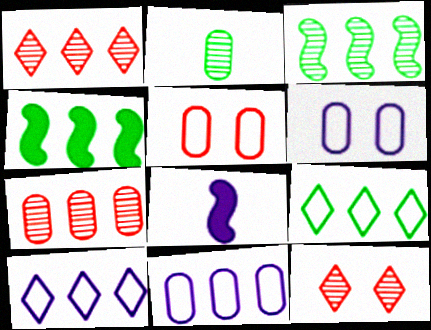[[1, 4, 11], 
[4, 7, 10]]